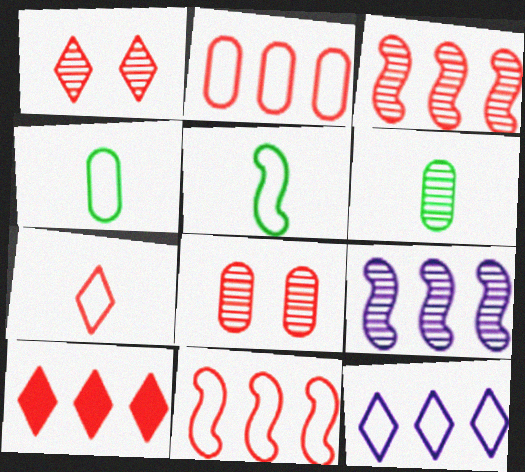[[1, 6, 9], 
[1, 7, 10], 
[2, 3, 10]]